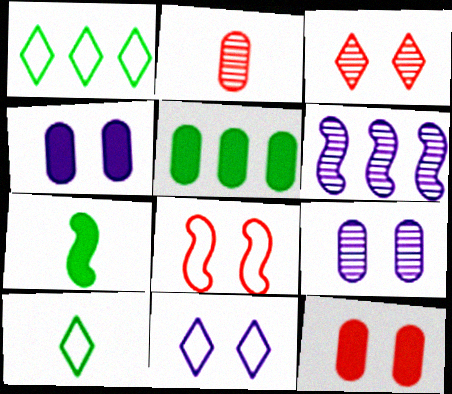[[3, 8, 12], 
[6, 7, 8], 
[6, 10, 12]]